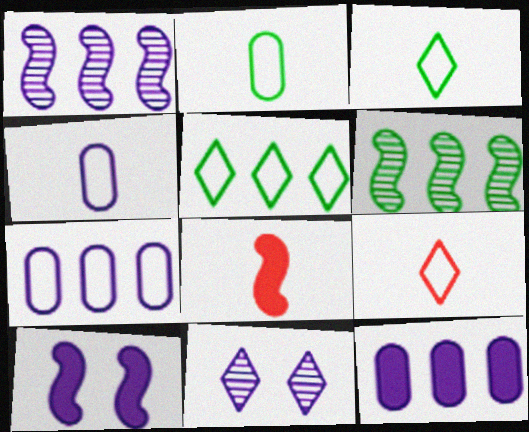[]